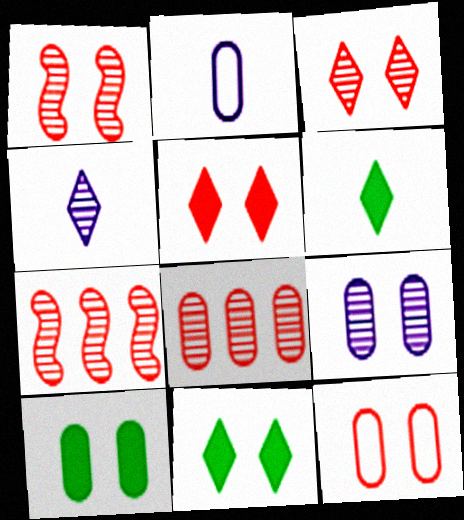[[1, 5, 12], 
[2, 7, 11], 
[2, 8, 10], 
[9, 10, 12]]